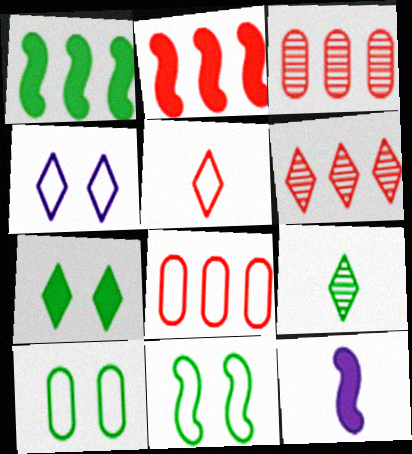[[1, 9, 10], 
[2, 6, 8], 
[6, 10, 12]]